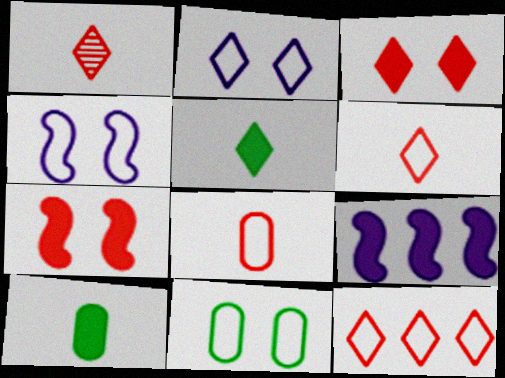[[1, 3, 12], 
[1, 9, 11], 
[3, 9, 10]]